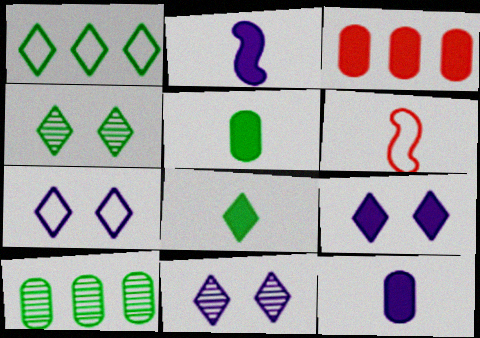[[1, 4, 8], 
[6, 9, 10], 
[7, 9, 11]]